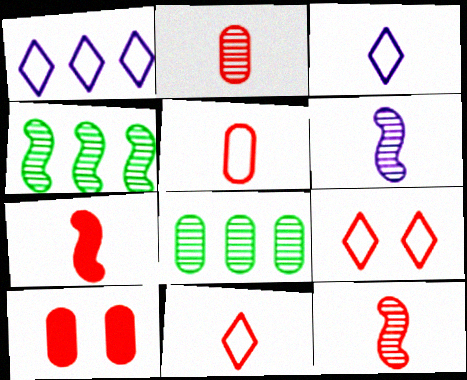[[2, 7, 11], 
[3, 4, 10]]